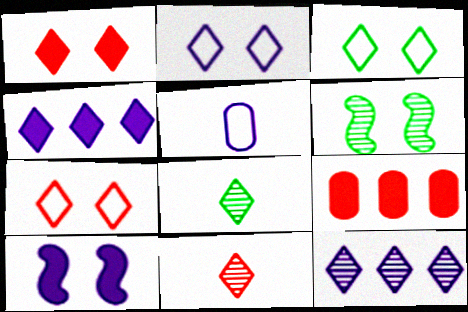[[2, 3, 7], 
[3, 4, 11], 
[4, 7, 8], 
[5, 10, 12]]